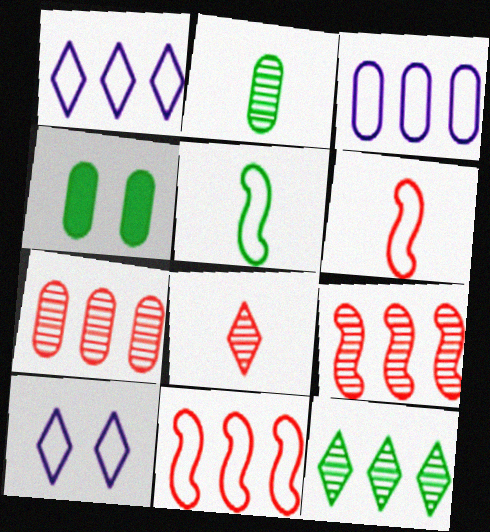[[4, 5, 12]]